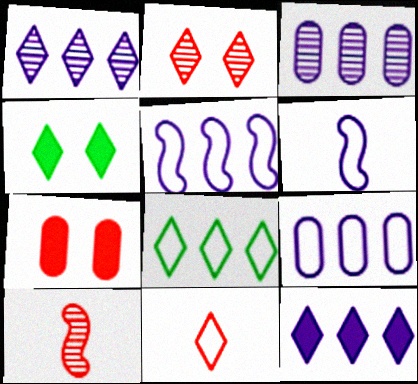[[1, 4, 11], 
[3, 5, 12], 
[4, 9, 10]]